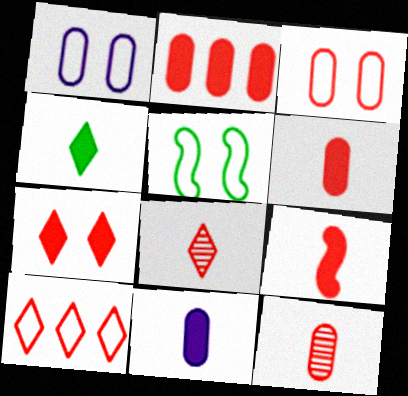[[2, 3, 12], 
[2, 7, 9], 
[4, 9, 11], 
[7, 8, 10]]